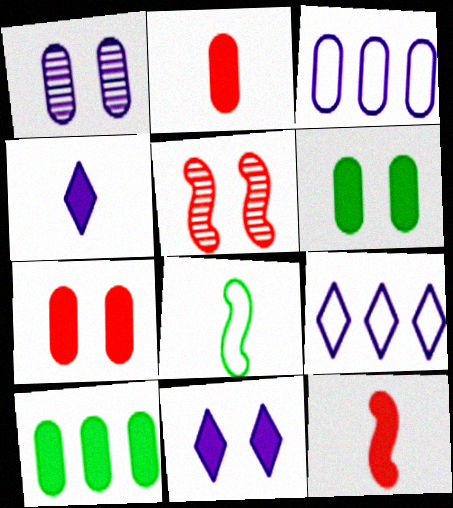[[10, 11, 12]]